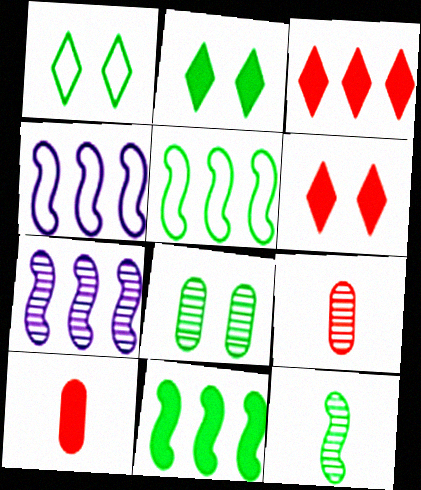[[1, 7, 10], 
[2, 4, 9]]